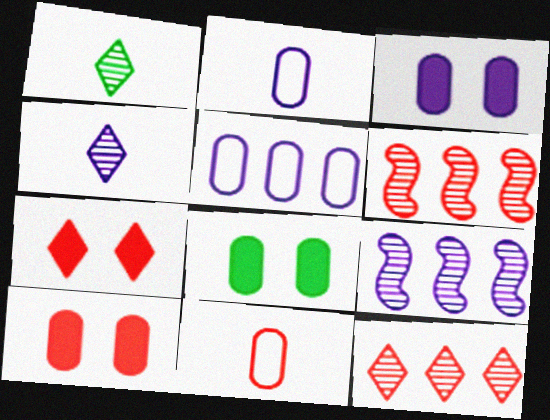[[3, 8, 10], 
[6, 7, 11]]